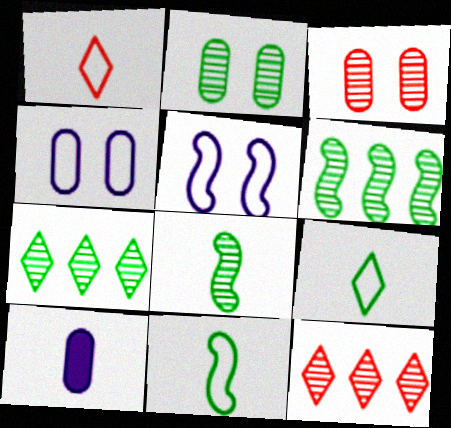[[1, 8, 10], 
[2, 7, 8]]